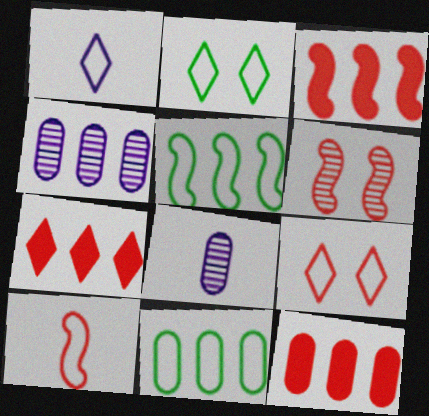[[2, 3, 8], 
[3, 6, 10], 
[3, 7, 12], 
[4, 5, 7], 
[4, 11, 12]]